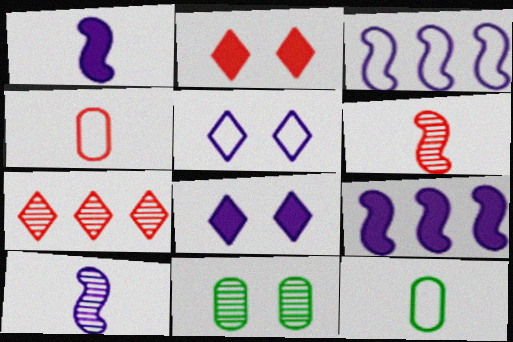[[7, 10, 11]]